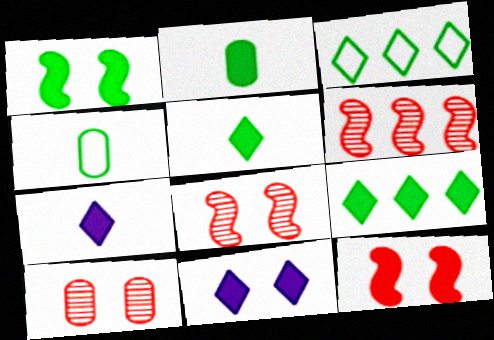[[1, 2, 9], 
[4, 6, 11]]